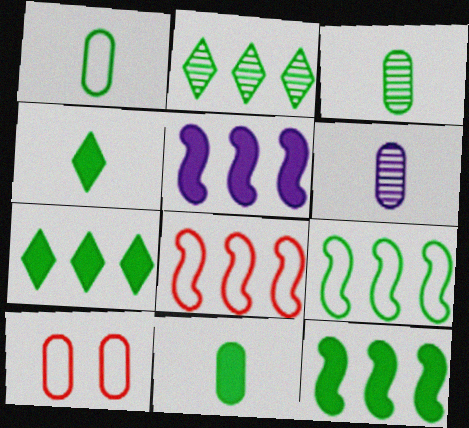[[1, 3, 11]]